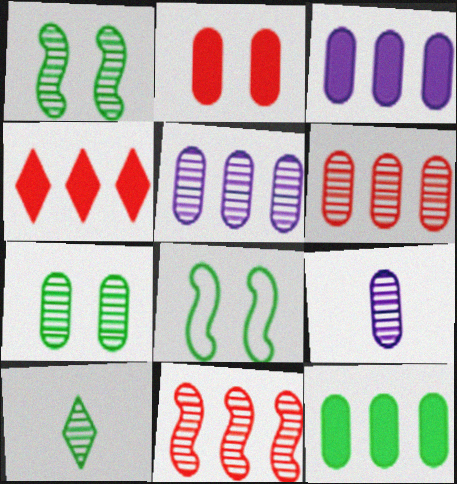[[4, 8, 9], 
[6, 7, 9], 
[8, 10, 12]]